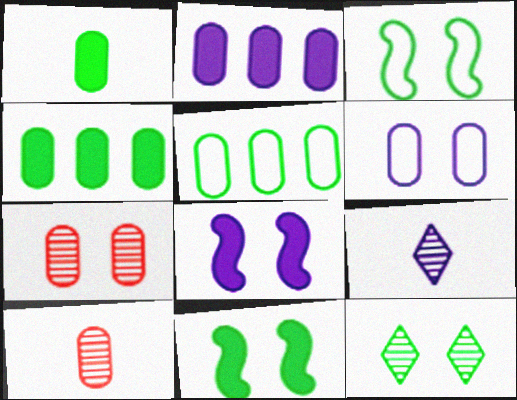[[4, 6, 10]]